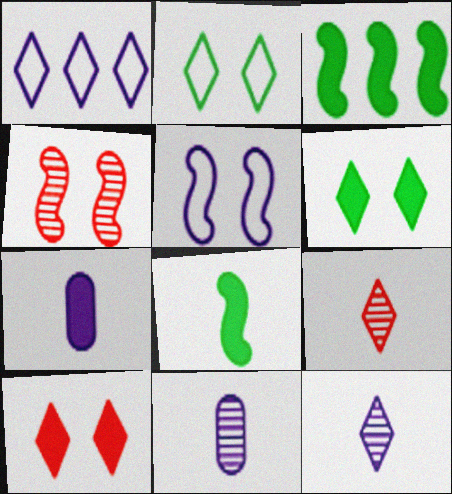[[1, 6, 9], 
[3, 7, 10]]